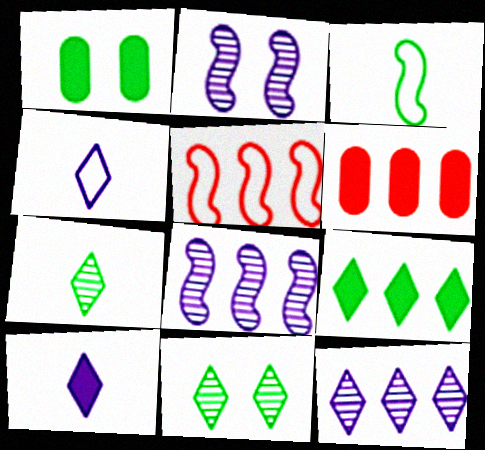[]